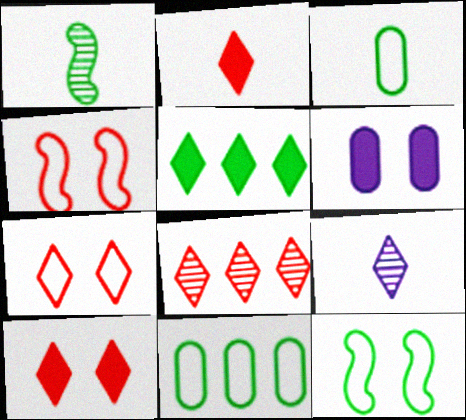[[2, 7, 8], 
[5, 7, 9]]